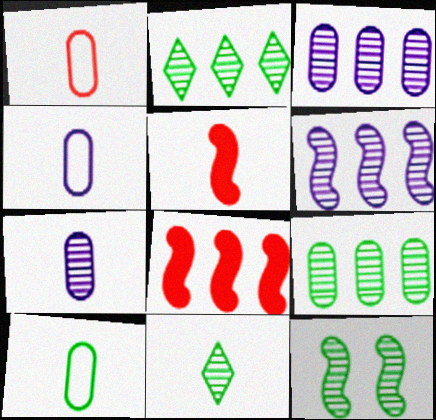[[1, 4, 10], 
[4, 5, 11], 
[9, 11, 12]]